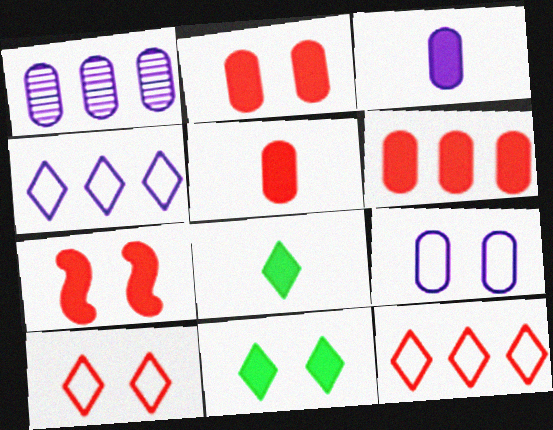[[1, 3, 9], 
[2, 5, 6]]